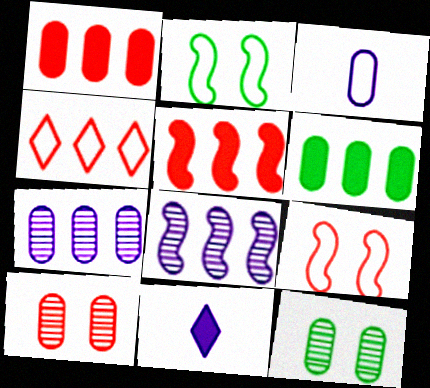[[1, 3, 12], 
[2, 3, 4], 
[3, 6, 10], 
[4, 6, 8]]